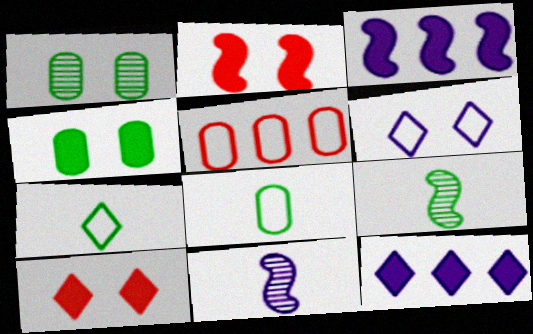[[1, 2, 6]]